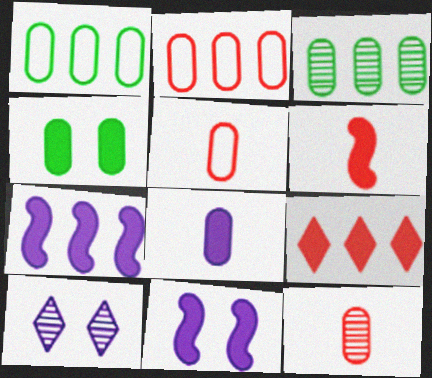[[1, 6, 10]]